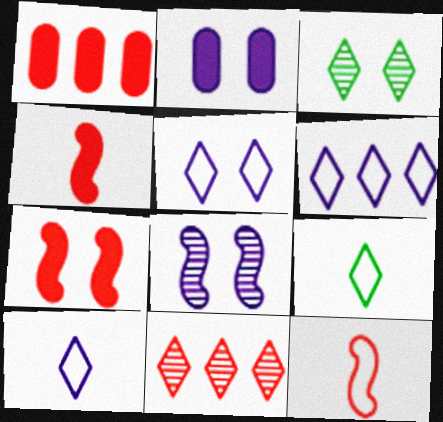[[1, 8, 9], 
[2, 5, 8], 
[5, 6, 10]]